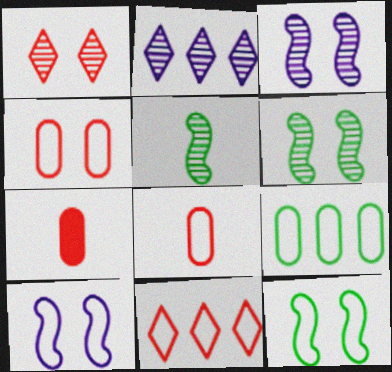[[2, 7, 12]]